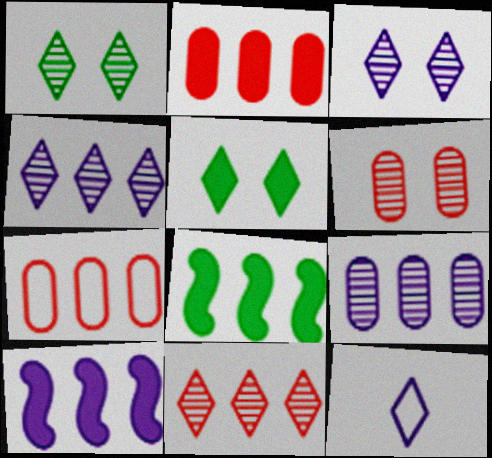[[4, 7, 8], 
[5, 11, 12], 
[6, 8, 12]]